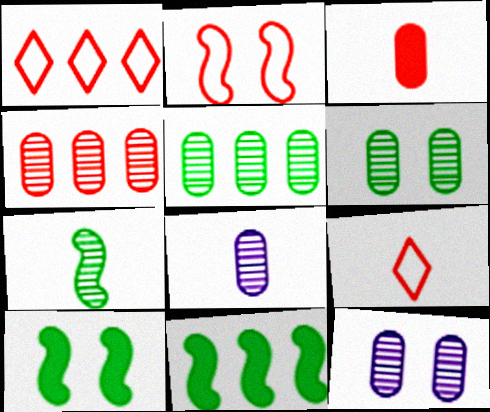[[1, 8, 10], 
[4, 6, 8], 
[9, 11, 12]]